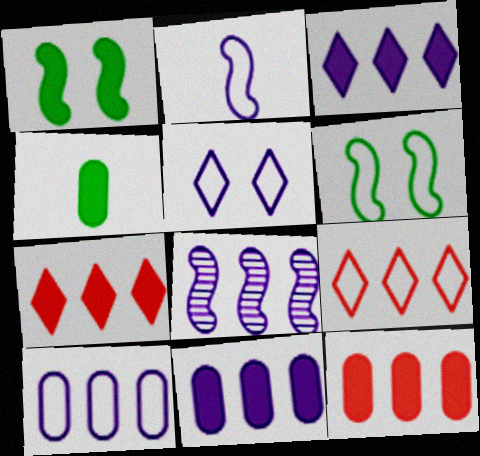[[2, 5, 10], 
[3, 8, 10]]